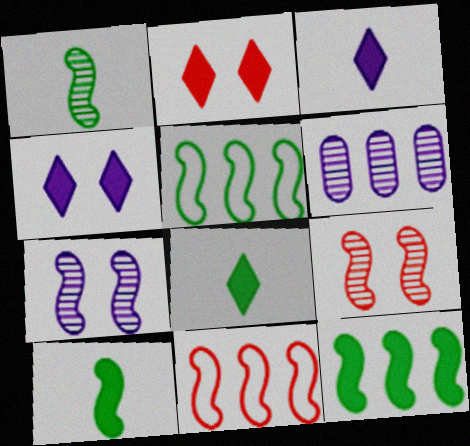[[7, 10, 11]]